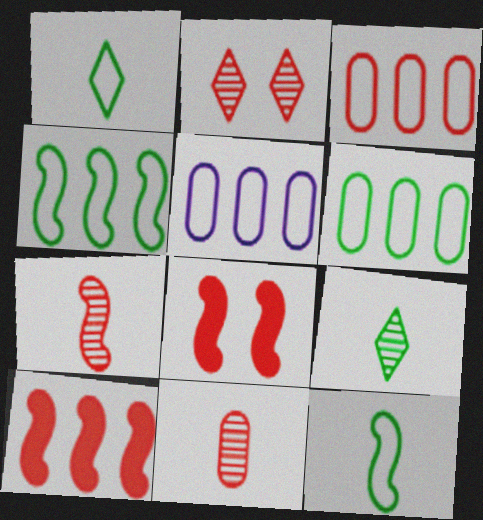[[3, 5, 6], 
[5, 8, 9]]